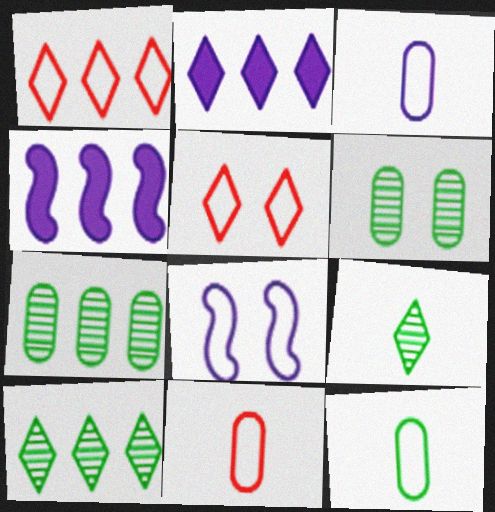[[1, 2, 10], 
[1, 4, 7], 
[1, 8, 12], 
[2, 5, 9], 
[3, 11, 12]]